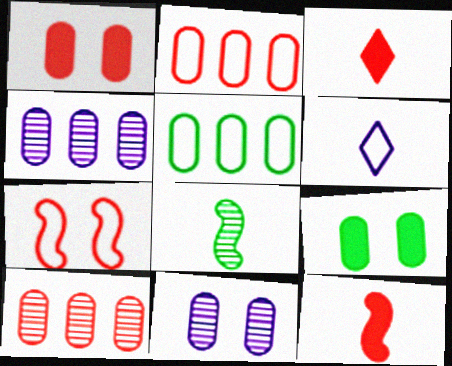[[3, 7, 10], 
[5, 6, 7]]